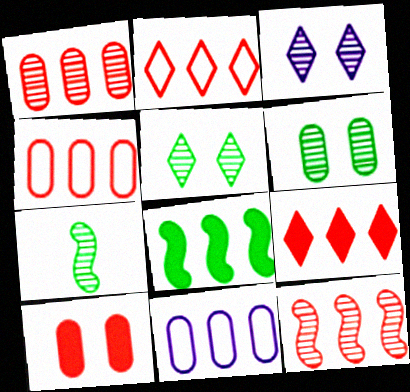[[1, 3, 7], 
[4, 9, 12]]